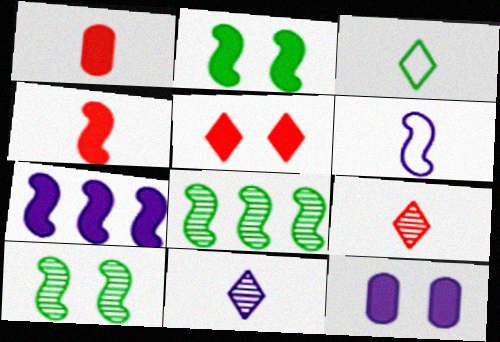[[2, 4, 7], 
[2, 5, 12]]